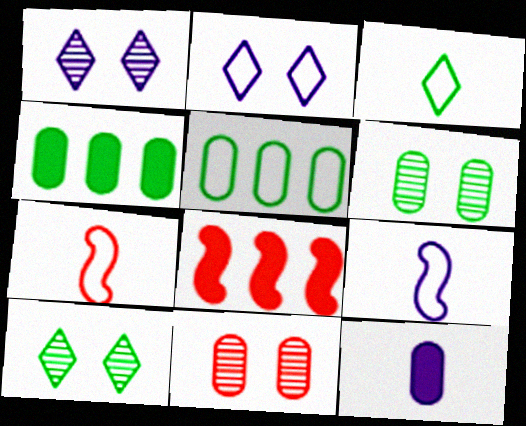[[1, 4, 7], 
[2, 5, 7], 
[5, 11, 12]]